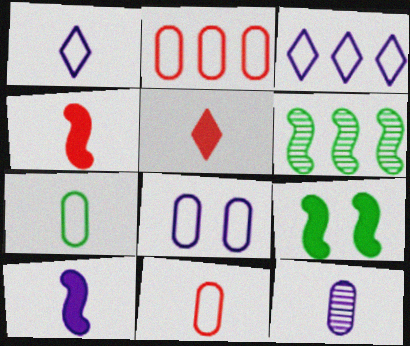[[1, 10, 12], 
[2, 7, 8], 
[5, 6, 8]]